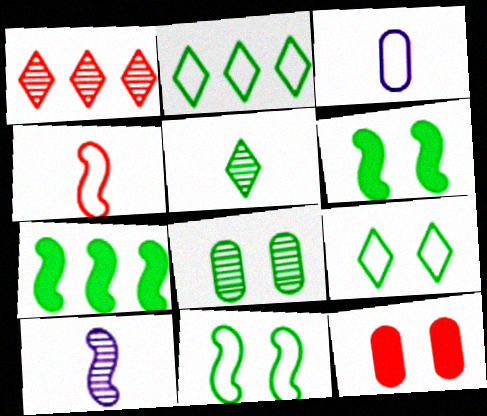[[1, 3, 6], 
[1, 4, 12], 
[1, 8, 10], 
[2, 10, 12], 
[6, 8, 9]]